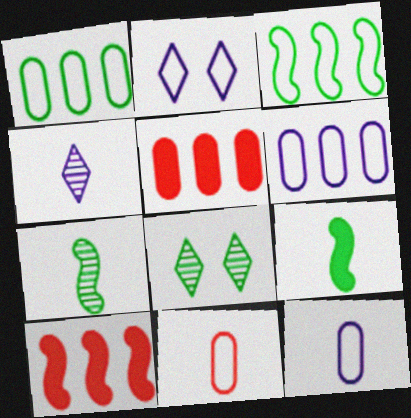[[1, 8, 9], 
[2, 3, 11], 
[2, 5, 7], 
[4, 9, 11], 
[8, 10, 12]]